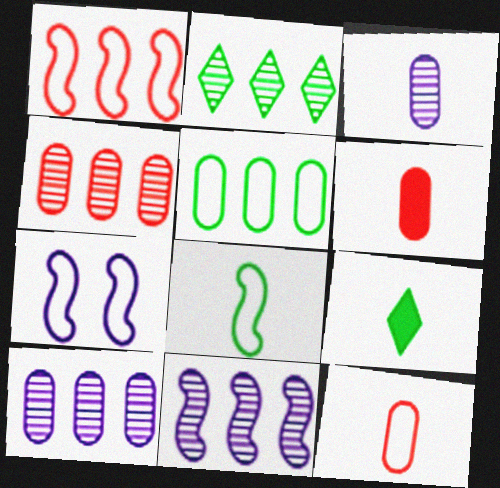[[1, 7, 8], 
[2, 4, 11], 
[2, 6, 7], 
[4, 7, 9]]